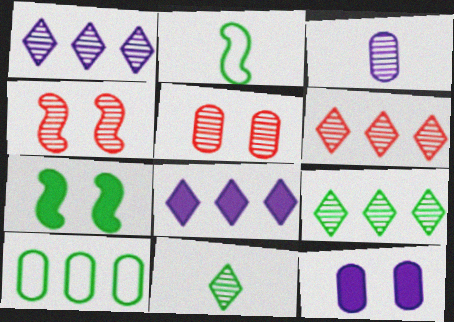[[1, 6, 9], 
[2, 5, 8], 
[2, 6, 12], 
[3, 4, 9], 
[7, 10, 11]]